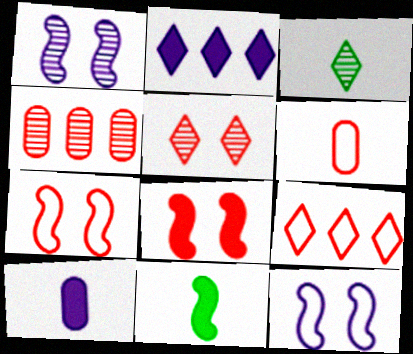[[1, 3, 4], 
[6, 7, 9]]